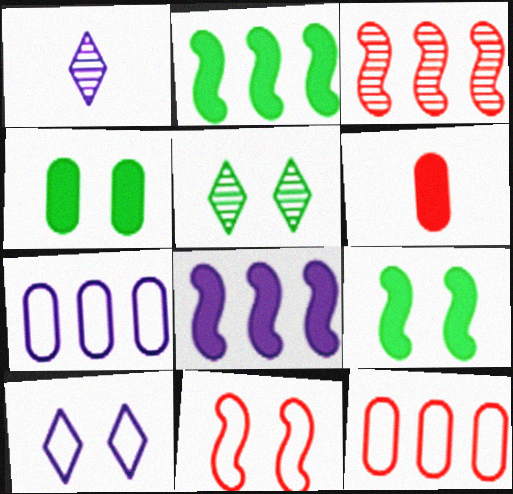[[1, 9, 12]]